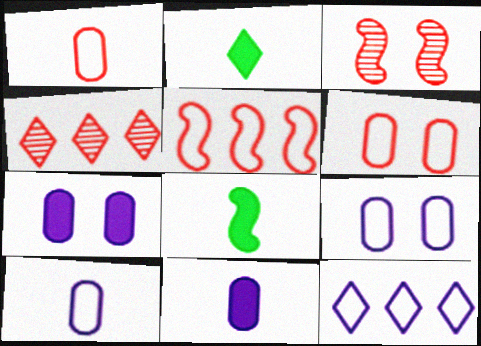[[4, 8, 9]]